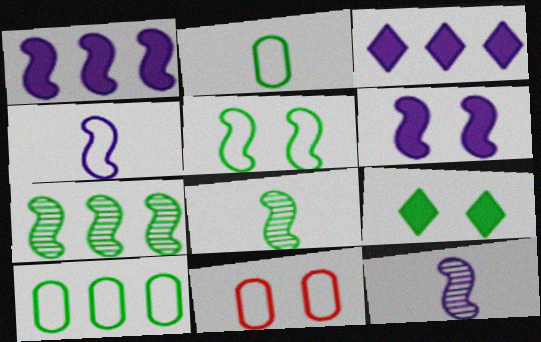[[2, 7, 9], 
[3, 8, 11], 
[8, 9, 10]]